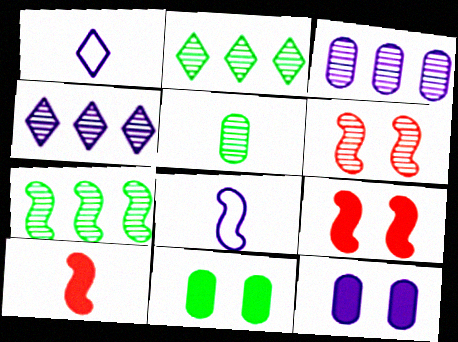[[1, 5, 10], 
[4, 5, 6], 
[4, 8, 12], 
[7, 8, 9]]